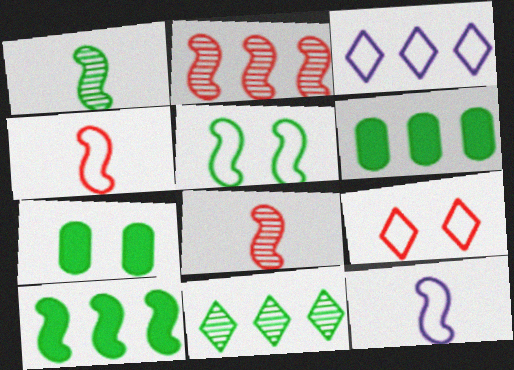[[1, 5, 10], 
[2, 3, 6], 
[3, 7, 8]]